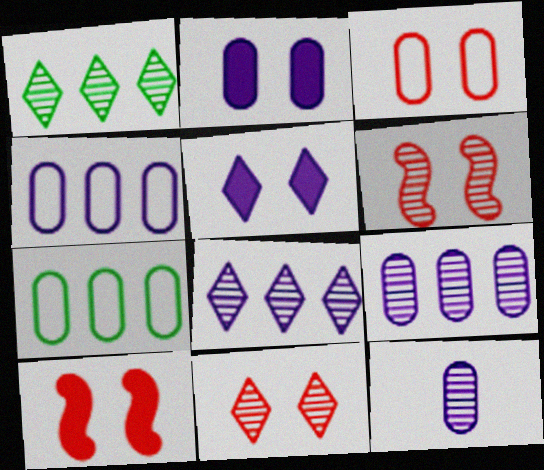[[1, 6, 12], 
[2, 4, 12], 
[3, 10, 11]]